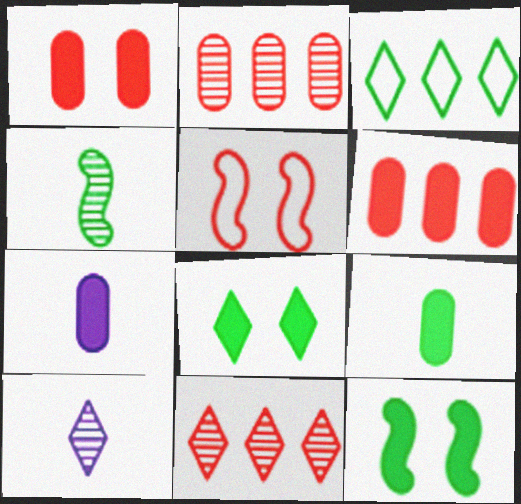[]